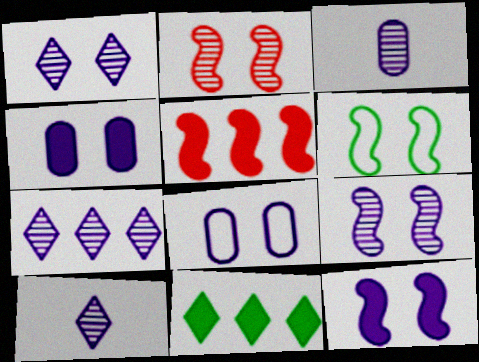[[1, 7, 10], 
[1, 8, 12], 
[2, 6, 12], 
[3, 7, 9]]